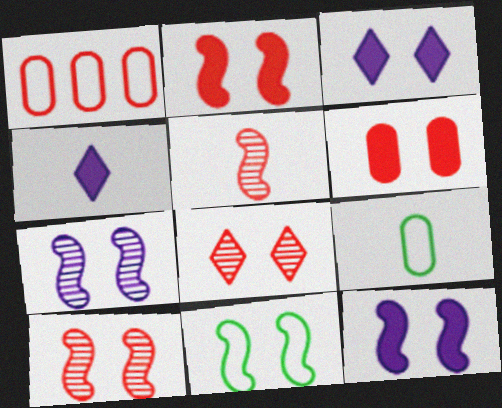[[2, 7, 11], 
[4, 5, 9], 
[10, 11, 12]]